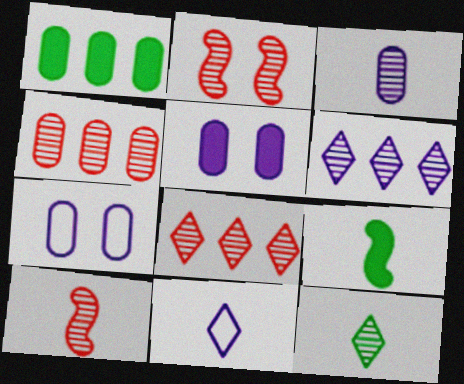[[1, 2, 11], 
[3, 10, 12], 
[7, 8, 9]]